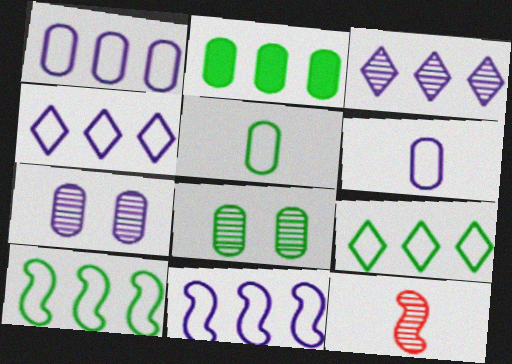[[1, 4, 11], 
[2, 5, 8], 
[3, 8, 12]]